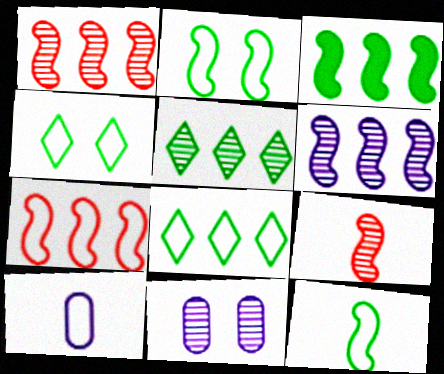[[3, 6, 7], 
[4, 7, 10], 
[5, 9, 11]]